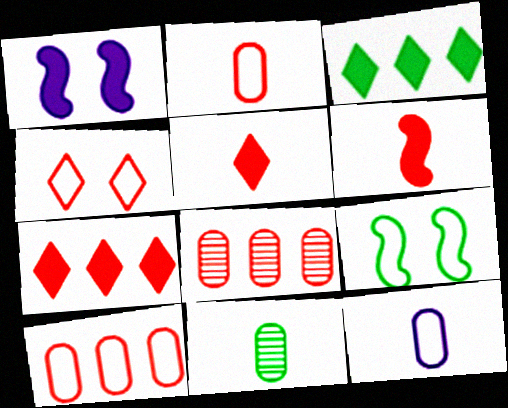[[3, 9, 11], 
[4, 6, 8]]